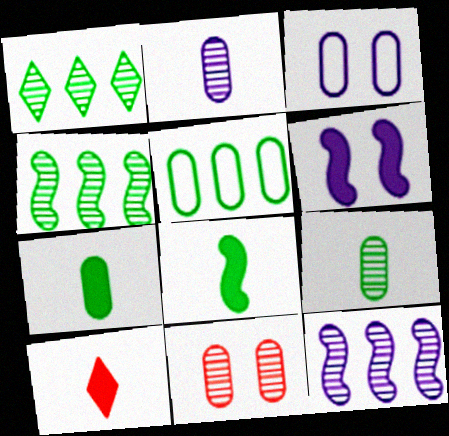[[3, 4, 10]]